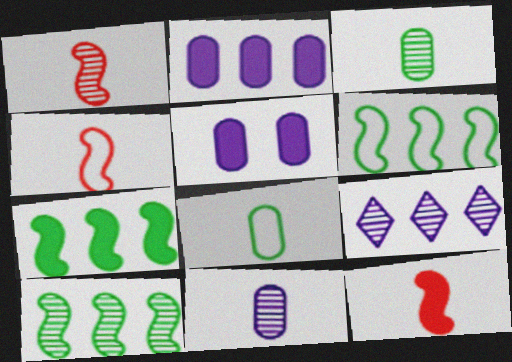[[1, 4, 12], 
[6, 7, 10]]